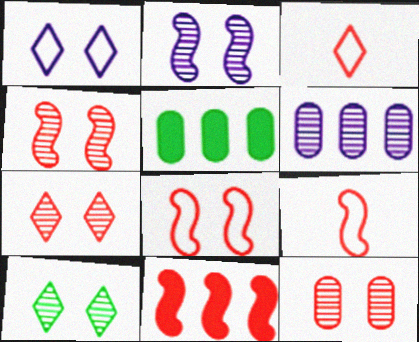[[2, 3, 5], 
[2, 10, 12], 
[3, 11, 12], 
[4, 7, 12], 
[4, 9, 11]]